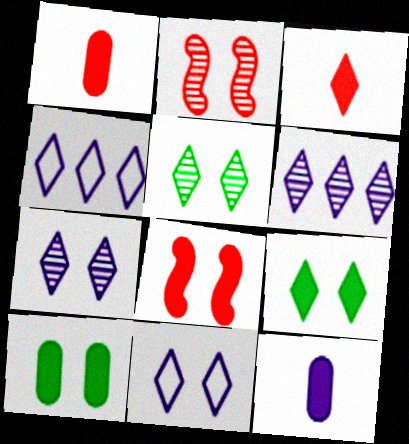[[2, 10, 11], 
[3, 4, 5]]